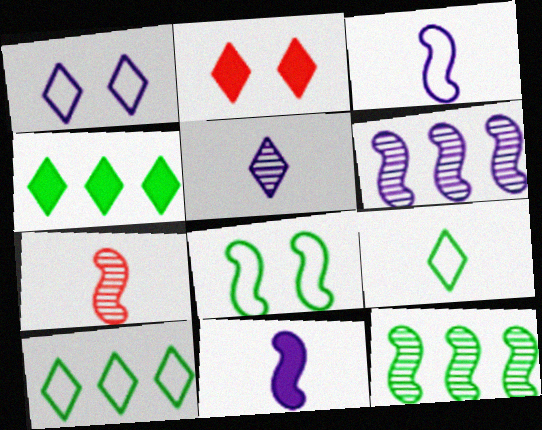[[2, 5, 10]]